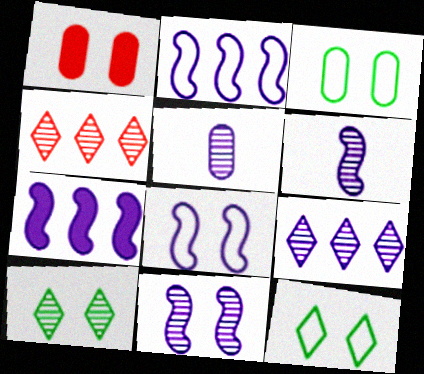[[1, 8, 10], 
[1, 11, 12], 
[5, 9, 11], 
[6, 7, 8]]